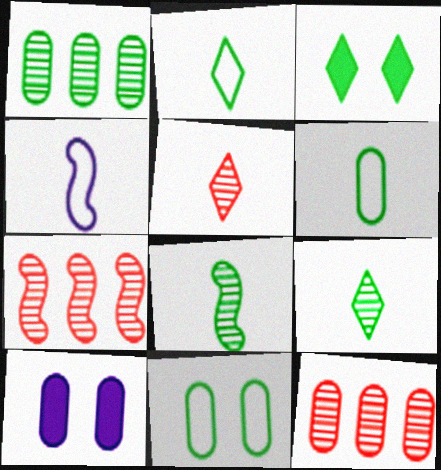[[2, 7, 10], 
[3, 4, 12], 
[6, 10, 12]]